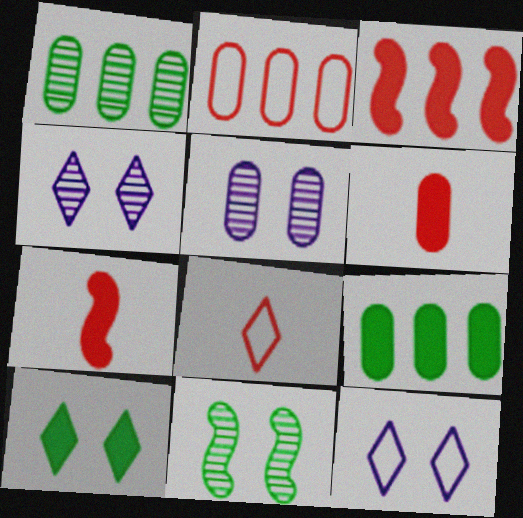[[1, 7, 12]]